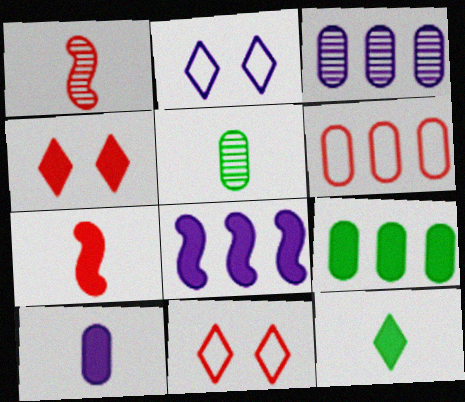[[1, 2, 9], 
[1, 4, 6], 
[3, 6, 9], 
[5, 8, 11], 
[7, 10, 12]]